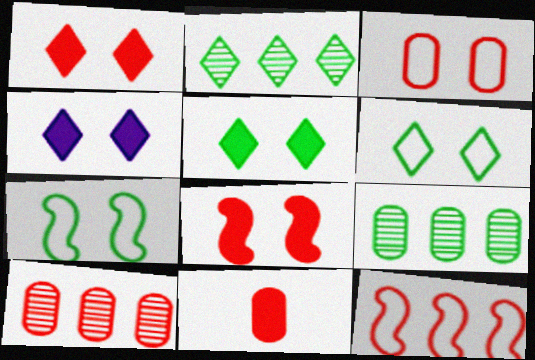[[1, 4, 5], 
[3, 10, 11]]